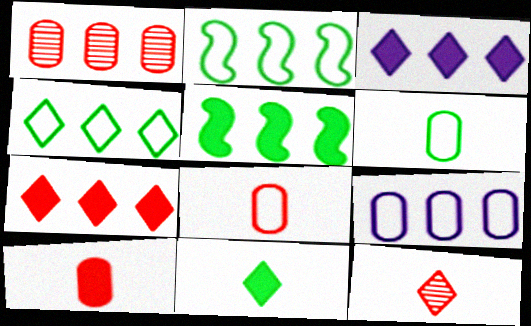[[1, 2, 3]]